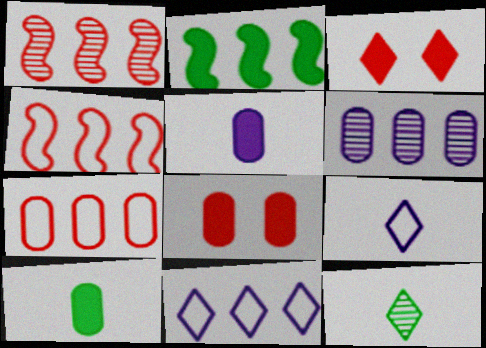[[2, 3, 5], 
[3, 11, 12]]